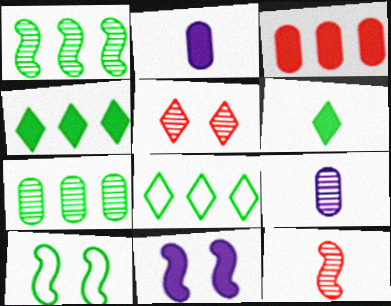[[1, 5, 9], 
[3, 6, 11], 
[6, 7, 10]]